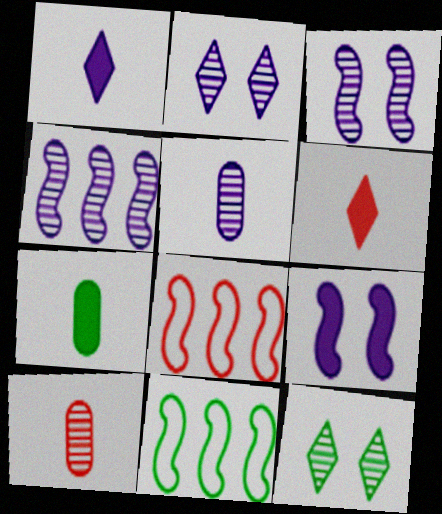[[2, 4, 5], 
[2, 7, 8], 
[4, 10, 12], 
[7, 11, 12]]